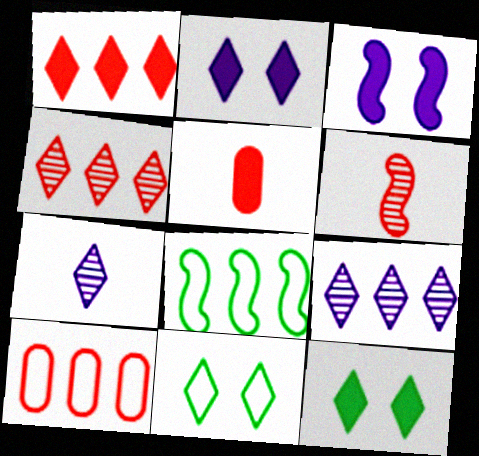[[1, 7, 11], 
[3, 6, 8]]